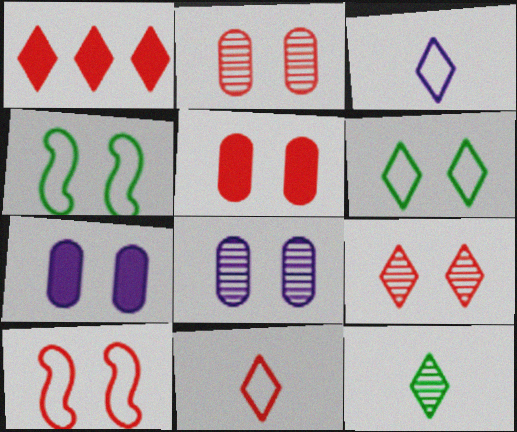[[1, 9, 11], 
[4, 7, 9], 
[5, 9, 10]]